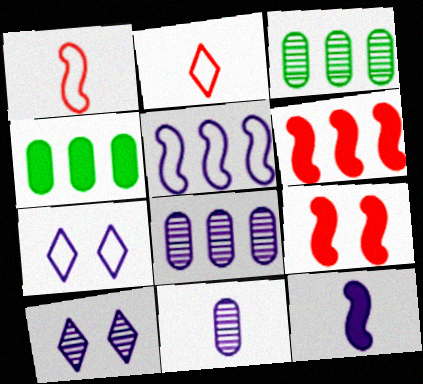[[1, 4, 10], 
[7, 8, 12]]